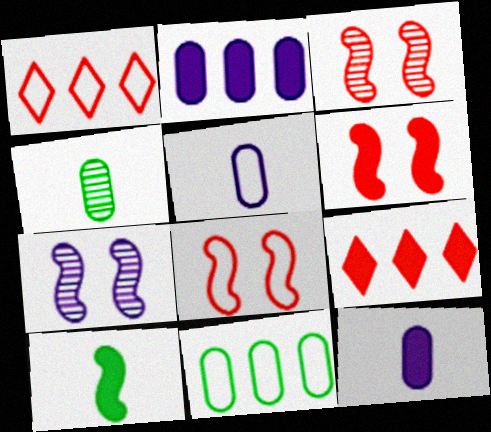[[3, 6, 8]]